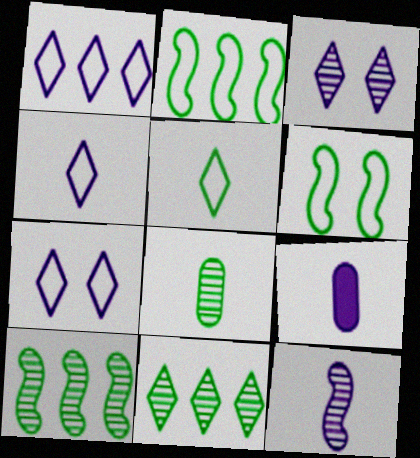[[1, 4, 7], 
[4, 9, 12]]